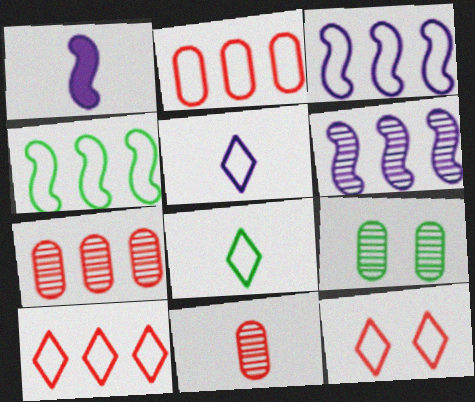[[1, 8, 11], 
[1, 9, 10]]